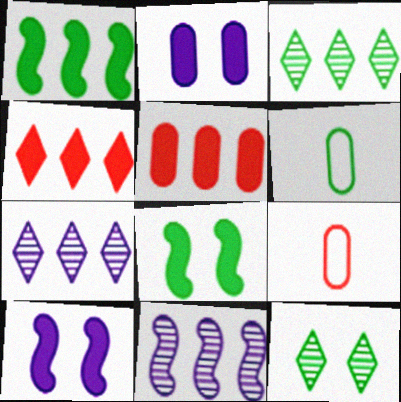[[1, 6, 12], 
[3, 6, 8], 
[3, 9, 10], 
[7, 8, 9]]